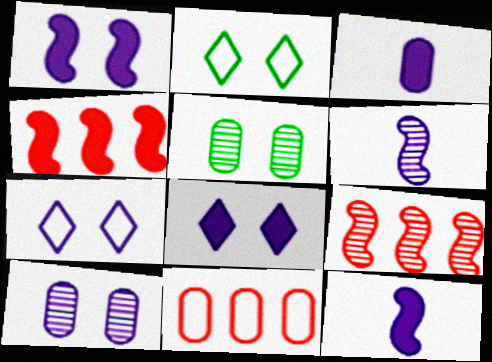[[1, 7, 10], 
[2, 3, 9], 
[3, 5, 11]]